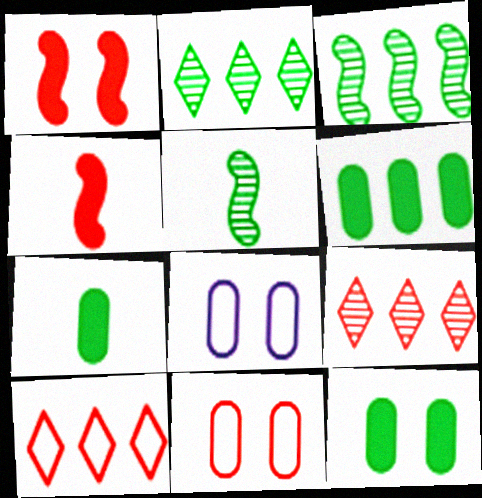[[2, 4, 8], 
[4, 9, 11], 
[6, 7, 12]]